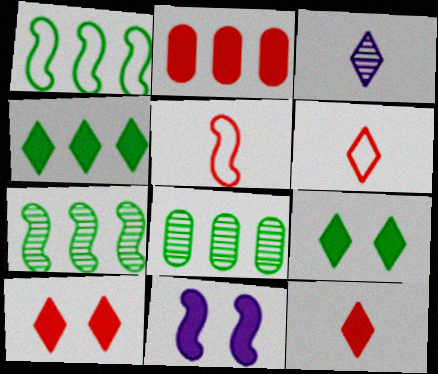[[1, 4, 8], 
[5, 7, 11], 
[6, 8, 11]]